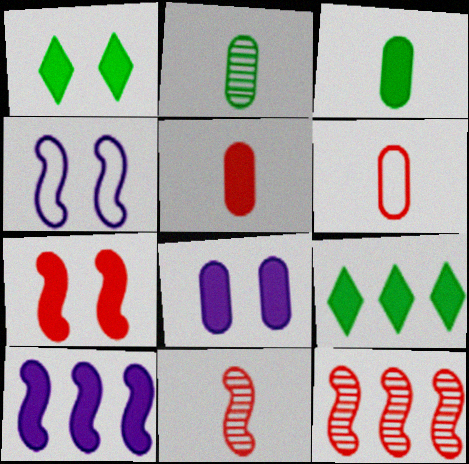[[1, 5, 10], 
[1, 7, 8]]